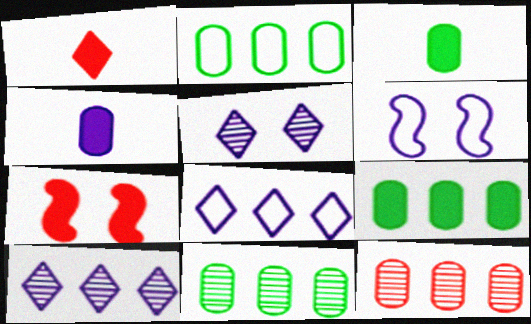[[1, 6, 11], 
[2, 9, 11], 
[4, 6, 10]]